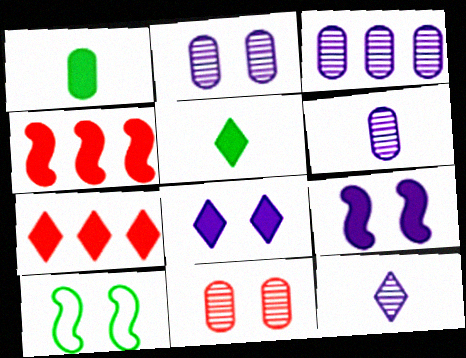[[1, 4, 8], 
[1, 7, 9], 
[2, 3, 6], 
[5, 7, 8], 
[6, 7, 10], 
[8, 10, 11]]